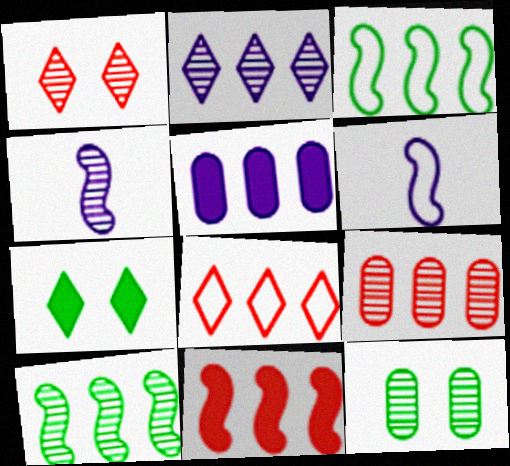[[2, 9, 10], 
[5, 8, 10], 
[6, 7, 9], 
[8, 9, 11]]